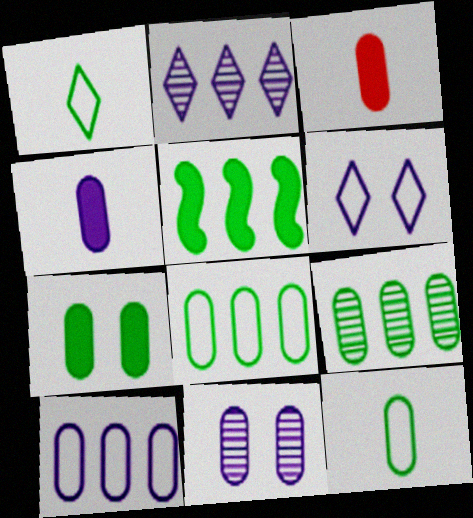[[3, 8, 11], 
[4, 10, 11], 
[7, 9, 12]]